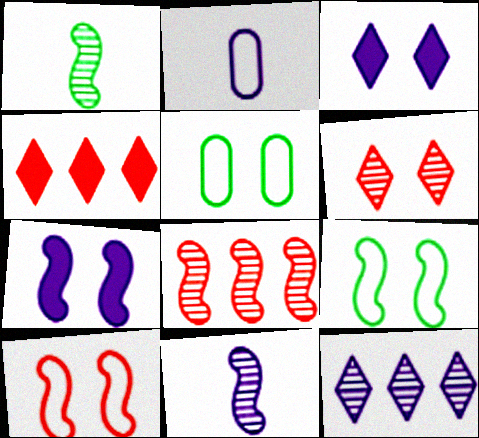[[2, 7, 12], 
[4, 5, 11], 
[5, 6, 7]]